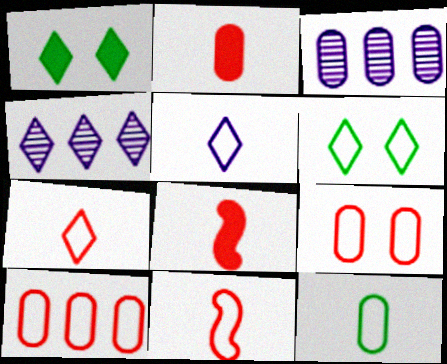[[1, 3, 11], 
[1, 4, 7], 
[3, 6, 8], 
[5, 11, 12]]